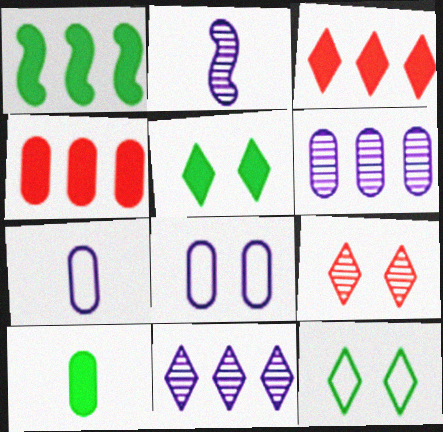[[1, 5, 10], 
[1, 7, 9], 
[2, 4, 12]]